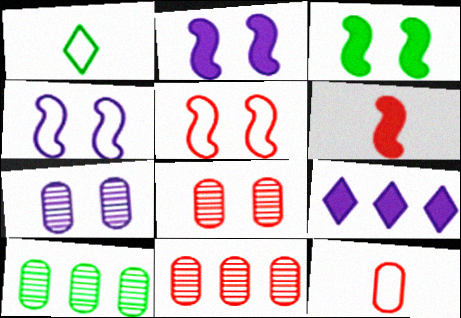[[1, 2, 11], 
[1, 3, 10]]